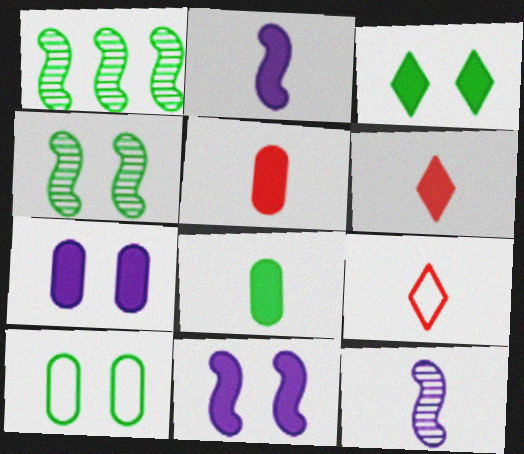[[1, 7, 9], 
[2, 6, 8], 
[3, 4, 10], 
[8, 9, 12]]